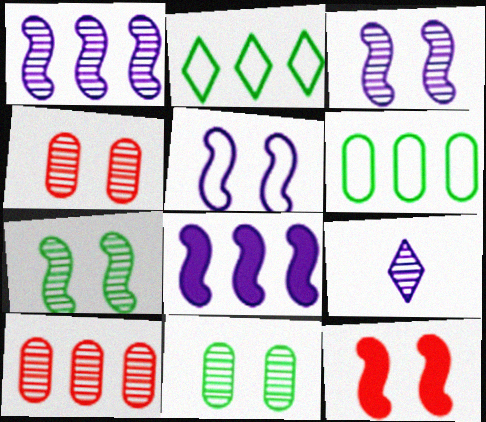[[2, 8, 10], 
[5, 7, 12], 
[6, 9, 12], 
[7, 9, 10]]